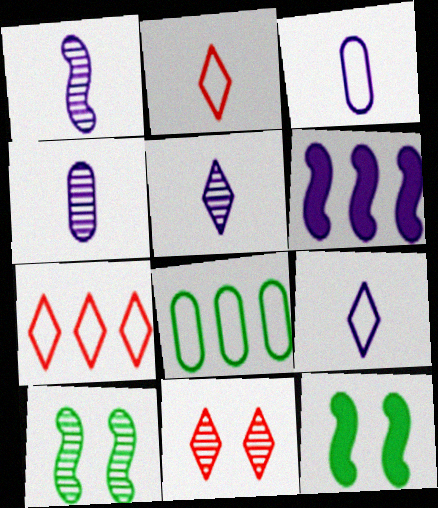[[1, 4, 5], 
[4, 7, 12]]